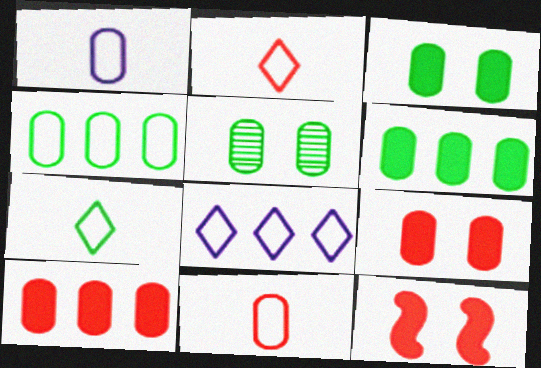[[1, 5, 10]]